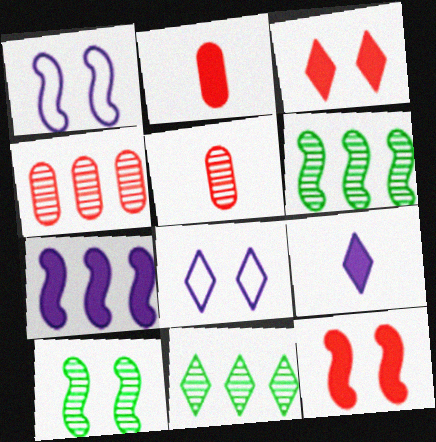[[1, 2, 11], 
[1, 10, 12], 
[2, 6, 8]]